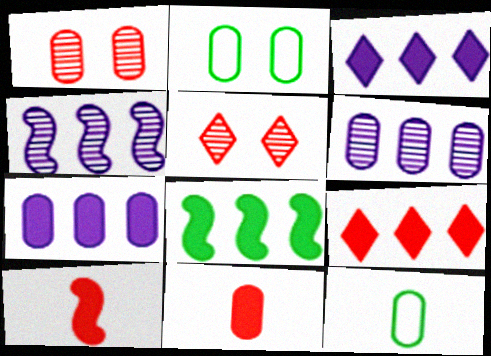[[1, 7, 12], 
[2, 6, 11], 
[7, 8, 9]]